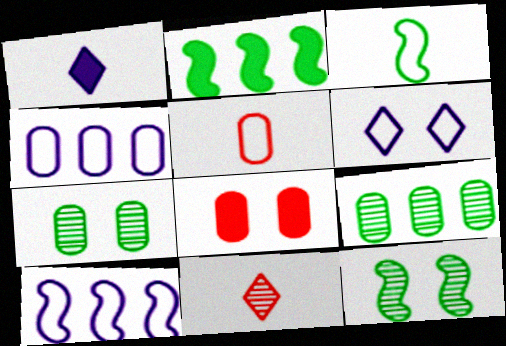[[1, 2, 8], 
[2, 3, 12], 
[6, 8, 12]]